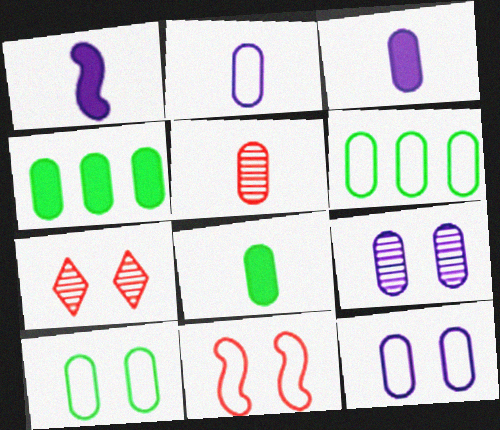[[1, 6, 7], 
[2, 5, 8], 
[4, 5, 12]]